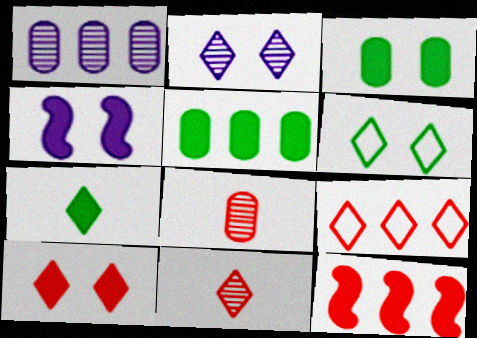[[2, 6, 10], 
[2, 7, 9], 
[3, 4, 10], 
[9, 10, 11]]